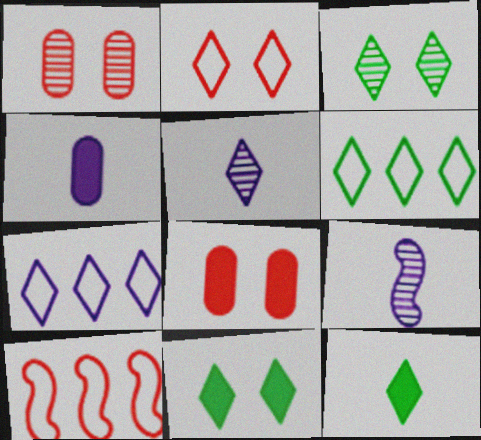[[3, 4, 10], 
[3, 6, 12], 
[6, 8, 9]]